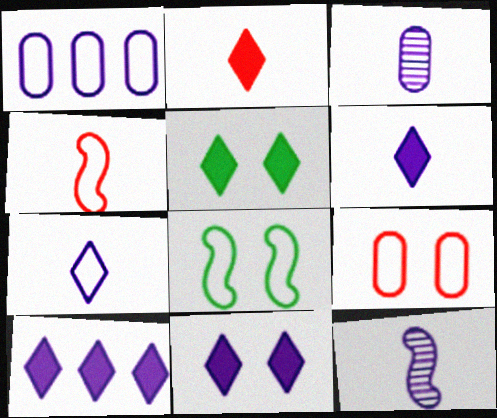[[1, 11, 12], 
[2, 5, 10], 
[6, 10, 11]]